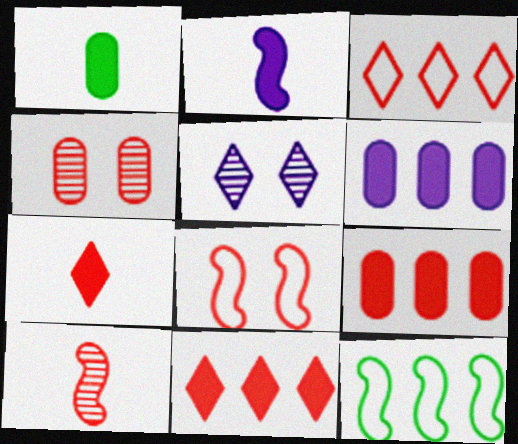[[1, 2, 7]]